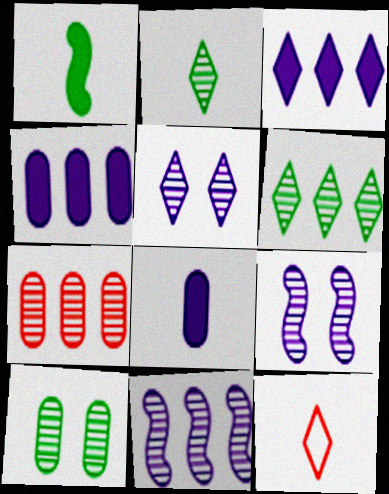[[2, 7, 9], 
[6, 7, 11]]